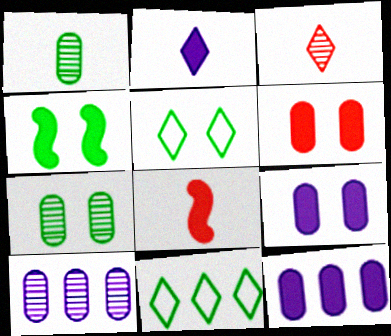[[1, 4, 11], 
[4, 5, 7], 
[5, 8, 10]]